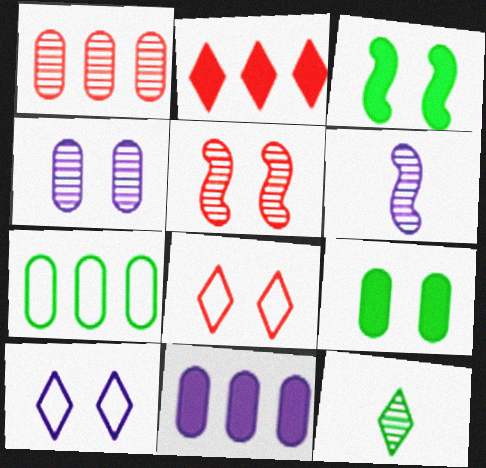[[1, 7, 11], 
[2, 10, 12], 
[3, 4, 8], 
[3, 7, 12], 
[5, 9, 10], 
[6, 10, 11]]